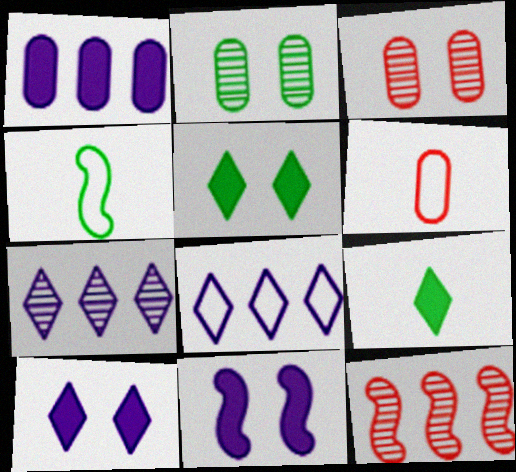[[1, 2, 6], 
[4, 11, 12]]